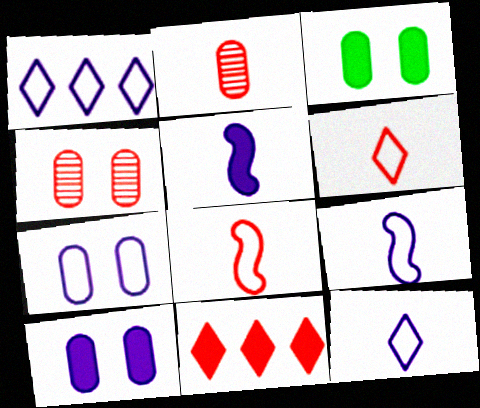[[1, 7, 9], 
[3, 4, 7], 
[3, 5, 11], 
[4, 8, 11]]